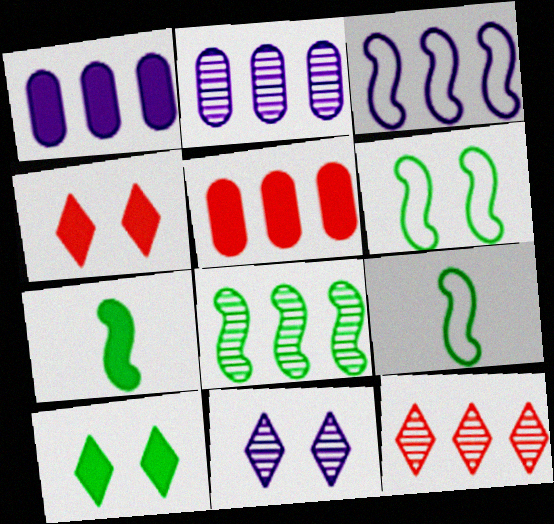[[1, 4, 7], 
[2, 4, 9], 
[2, 8, 12], 
[5, 9, 11], 
[6, 7, 8]]